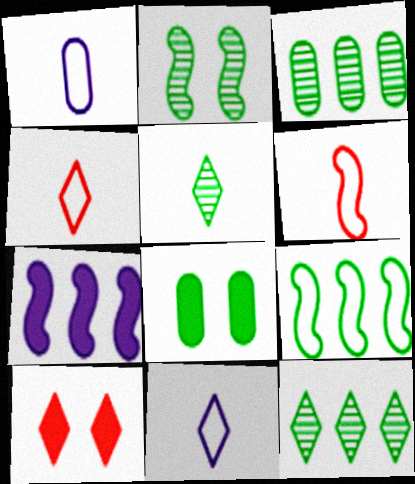[[2, 3, 5], 
[2, 6, 7], 
[5, 8, 9], 
[10, 11, 12]]